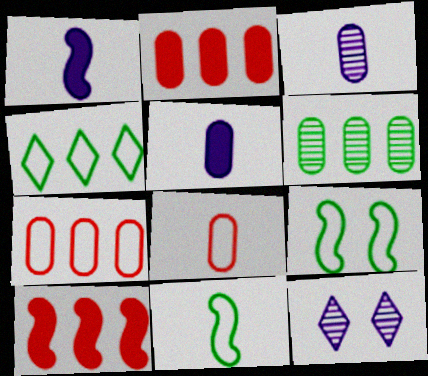[[2, 11, 12]]